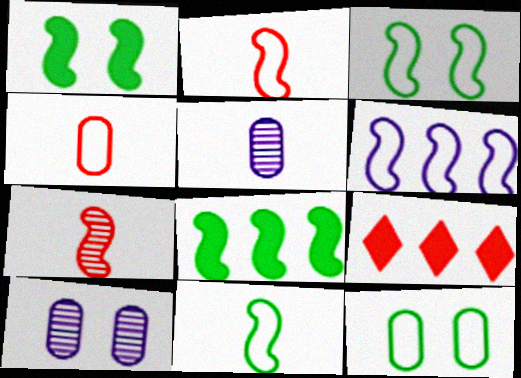[[1, 6, 7], 
[2, 3, 6], 
[3, 5, 9], 
[9, 10, 11]]